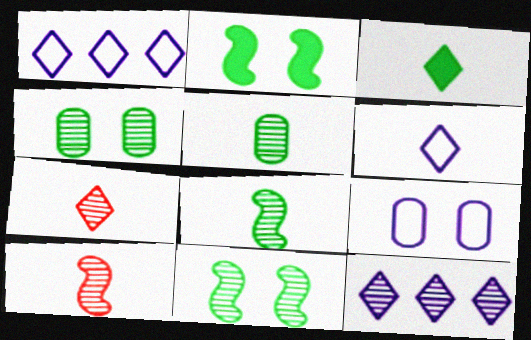[[3, 6, 7], 
[4, 10, 12]]